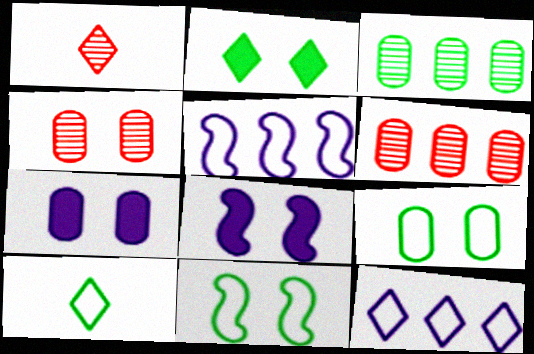[[1, 2, 12], 
[4, 7, 9], 
[6, 8, 10]]